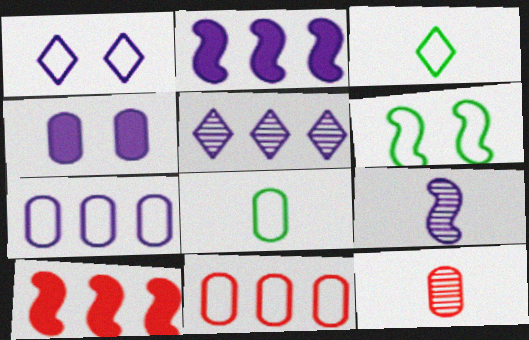[[2, 5, 7], 
[6, 9, 10]]